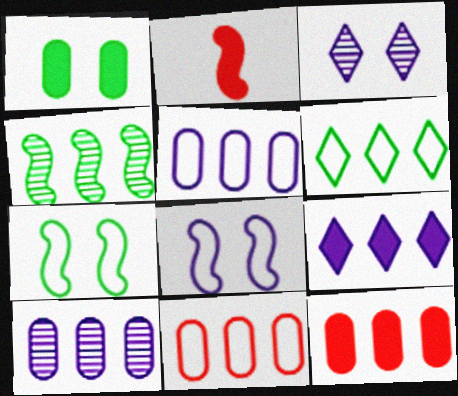[[1, 2, 9], 
[2, 4, 8], 
[4, 9, 11]]